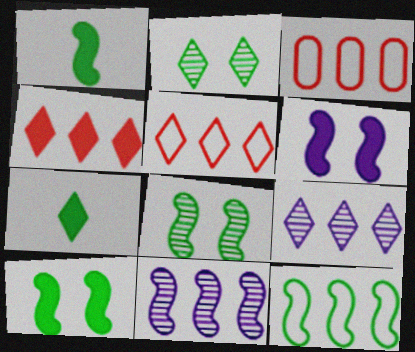[[1, 8, 12]]